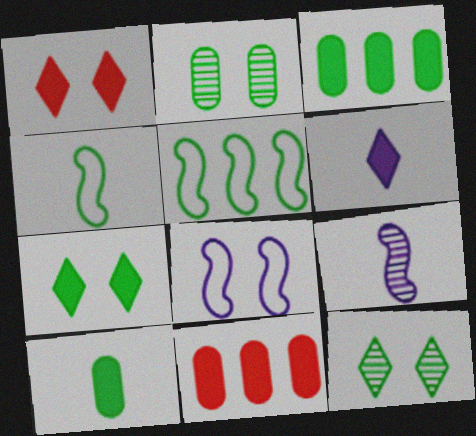[[1, 2, 8], 
[3, 4, 12], 
[5, 10, 12]]